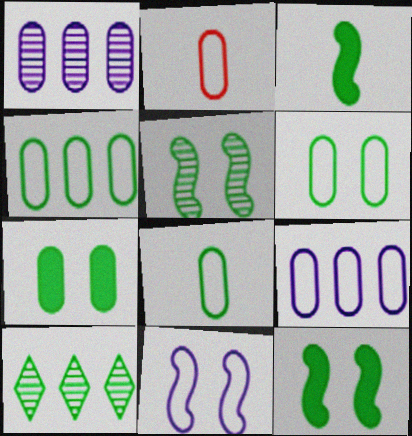[[1, 2, 7], 
[2, 6, 9], 
[3, 6, 10], 
[4, 6, 8], 
[8, 10, 12]]